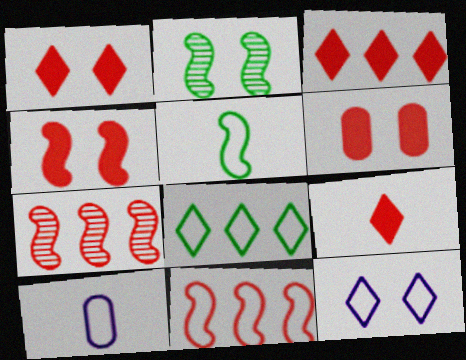[[1, 3, 9], 
[1, 4, 6], 
[2, 3, 10], 
[2, 6, 12]]